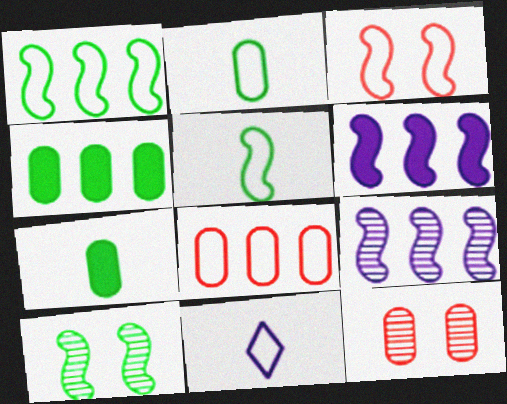[]